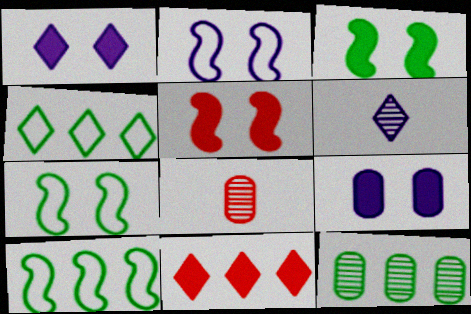[[1, 8, 10]]